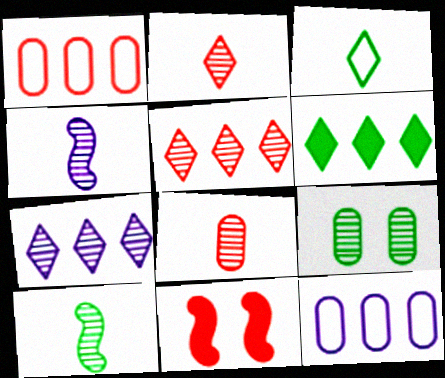[[1, 2, 11], 
[4, 5, 9]]